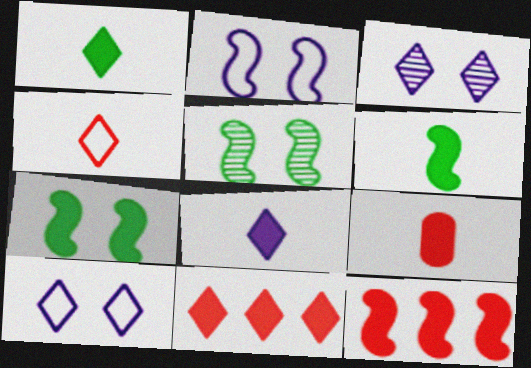[[6, 8, 9]]